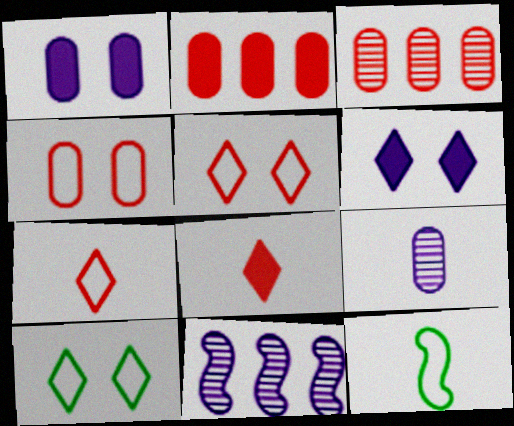[[3, 6, 12], 
[8, 9, 12]]